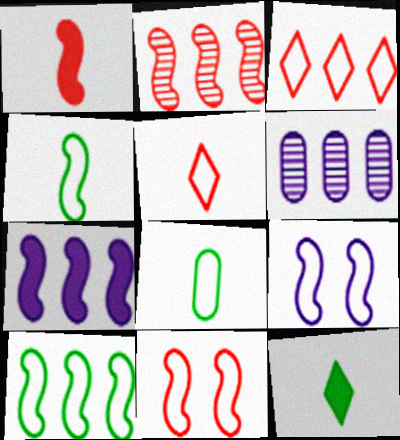[[1, 2, 11], 
[2, 7, 10], 
[3, 8, 9], 
[6, 11, 12]]